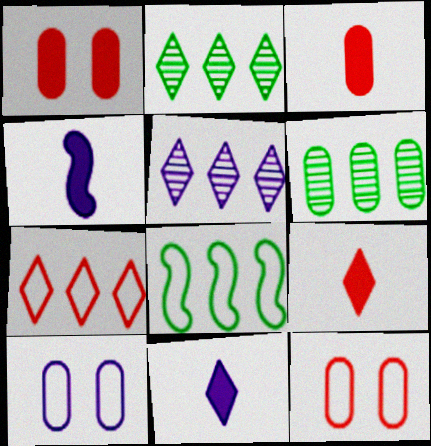[[2, 4, 12], 
[3, 6, 10], 
[4, 5, 10]]